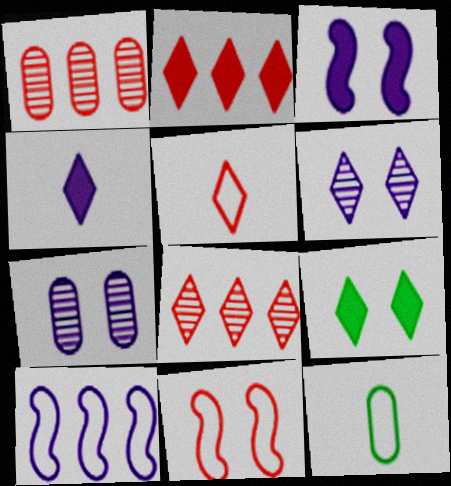[[2, 4, 9], 
[3, 8, 12], 
[4, 7, 10], 
[7, 9, 11]]